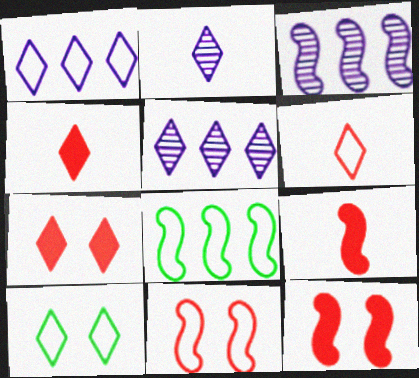[[1, 6, 10], 
[4, 5, 10]]